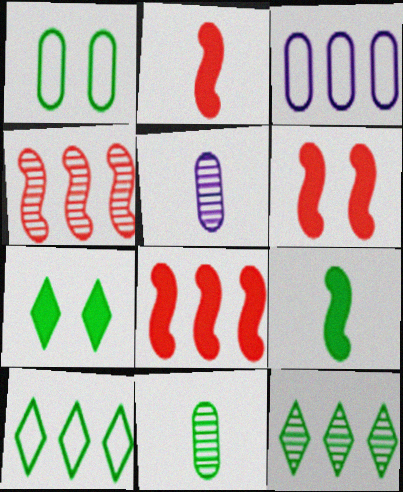[[1, 9, 12], 
[2, 6, 8], 
[3, 8, 12], 
[5, 6, 10]]